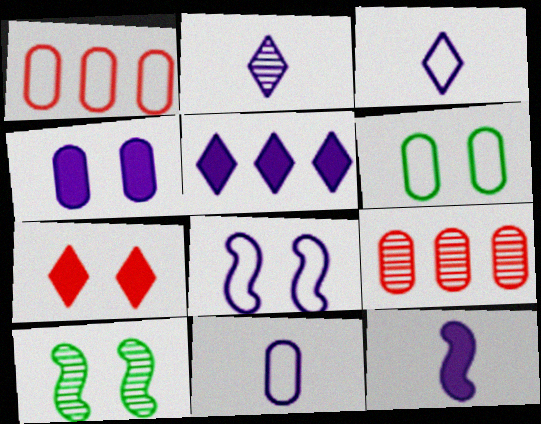[[1, 6, 11], 
[2, 9, 10], 
[2, 11, 12], 
[4, 5, 12]]